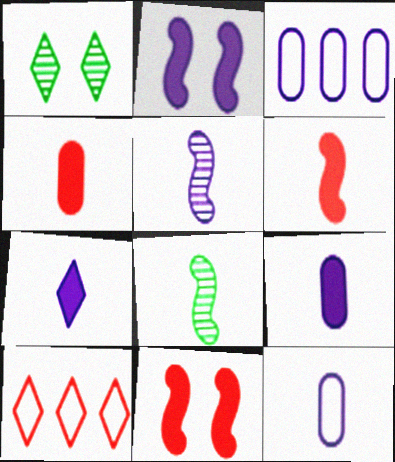[[1, 3, 6], 
[1, 7, 10], 
[5, 7, 12]]